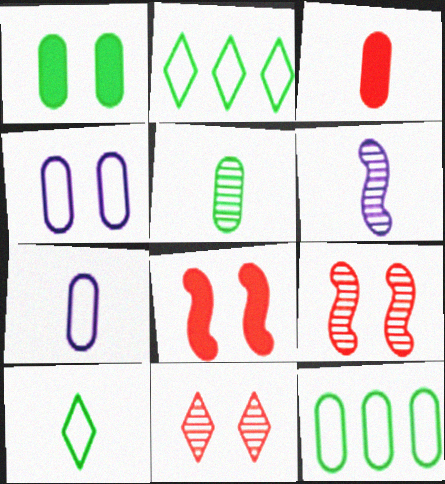[[1, 5, 12], 
[3, 5, 7], 
[3, 6, 10]]